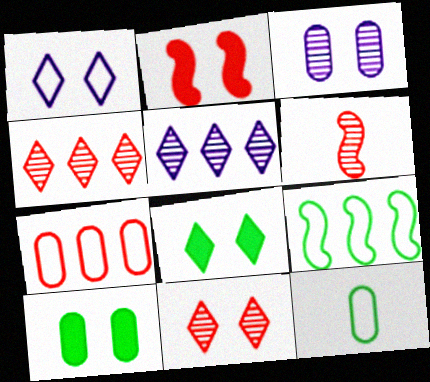[[1, 8, 11], 
[2, 5, 12]]